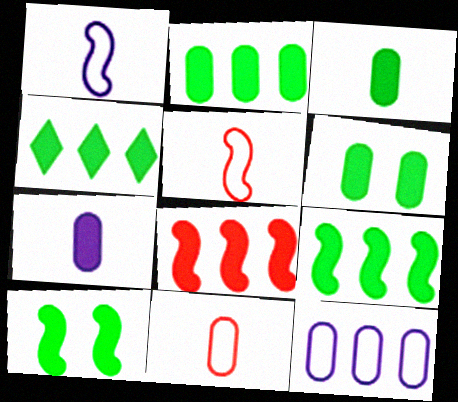[[2, 3, 6], 
[2, 4, 9], 
[3, 4, 10]]